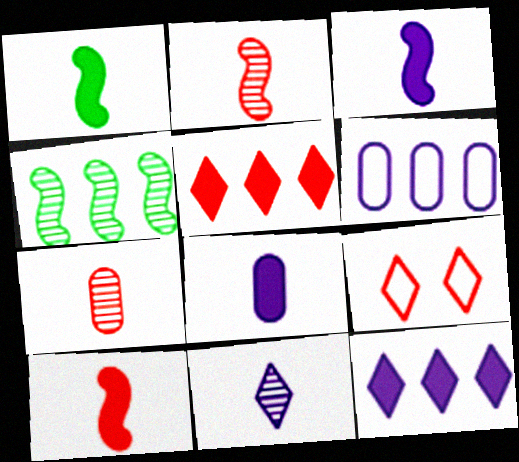[[1, 3, 10], 
[4, 5, 6], 
[4, 8, 9]]